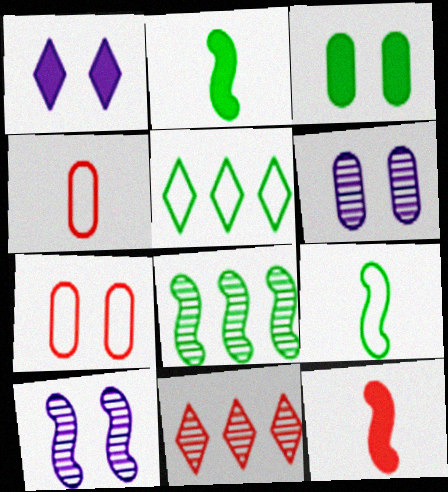[[1, 4, 8], 
[3, 6, 7], 
[5, 6, 12], 
[7, 11, 12]]